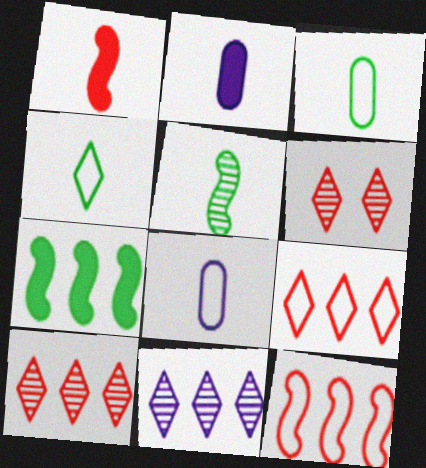[[6, 7, 8]]